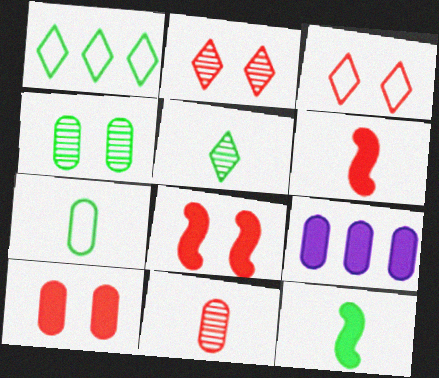[[1, 4, 12], 
[5, 7, 12]]